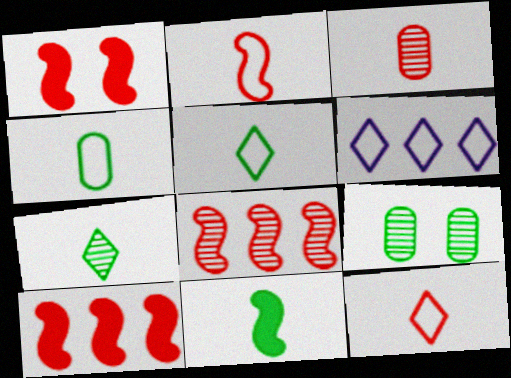[[1, 2, 8], 
[4, 7, 11]]